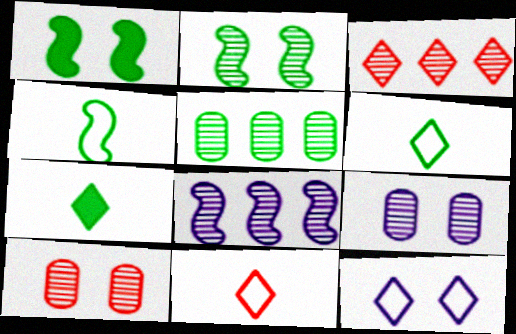[[1, 5, 6], 
[1, 10, 12], 
[3, 5, 8], 
[3, 7, 12]]